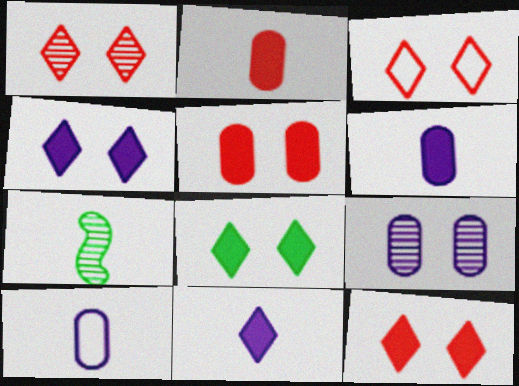[[1, 3, 12], 
[4, 8, 12]]